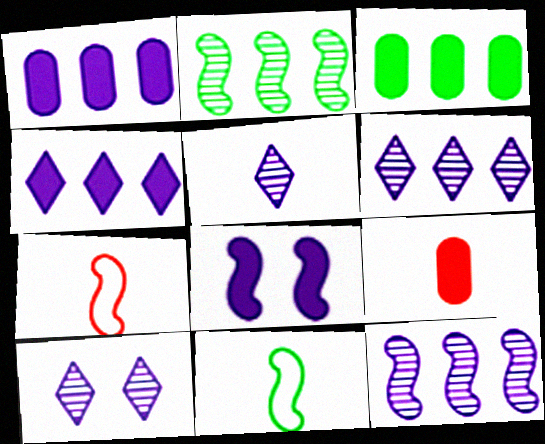[[2, 7, 8], 
[3, 7, 10], 
[5, 6, 10], 
[5, 9, 11]]